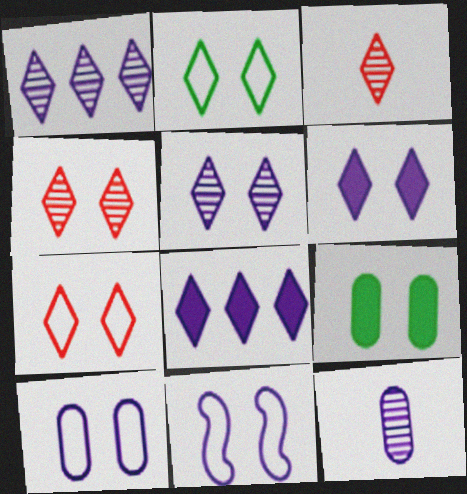[[2, 3, 8], 
[2, 4, 6], 
[4, 9, 11], 
[8, 11, 12]]